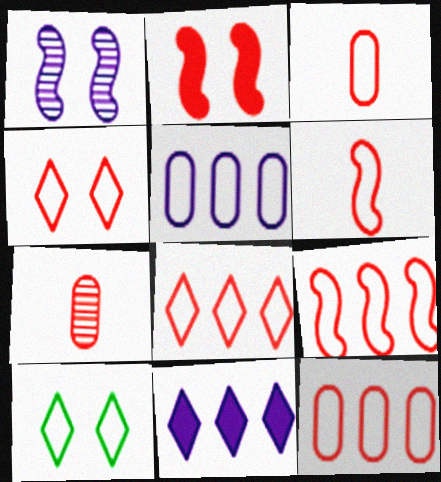[[2, 7, 8], 
[3, 4, 9], 
[4, 6, 12], 
[5, 6, 10], 
[8, 9, 12]]